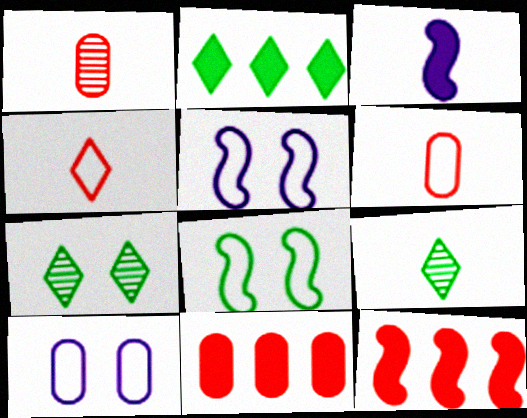[[1, 2, 5], 
[3, 6, 9], 
[5, 9, 11], 
[9, 10, 12]]